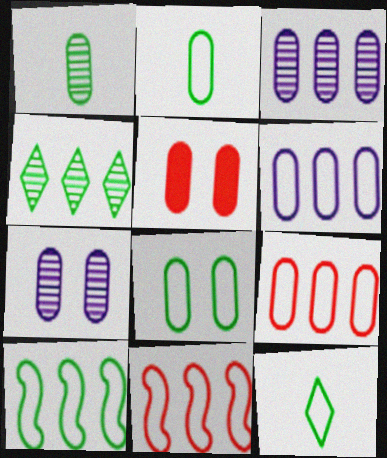[[1, 5, 6], 
[2, 3, 5], 
[5, 7, 8], 
[8, 10, 12]]